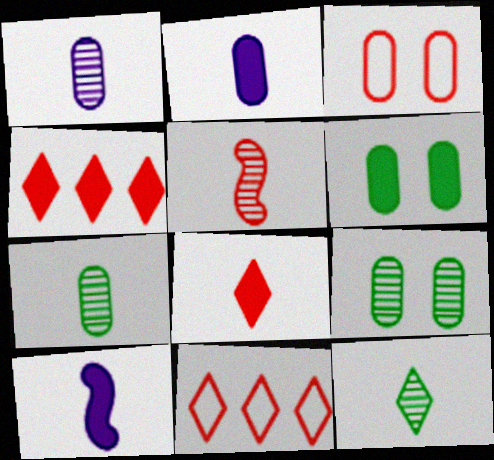[[1, 5, 12], 
[3, 4, 5], 
[4, 6, 10], 
[9, 10, 11]]